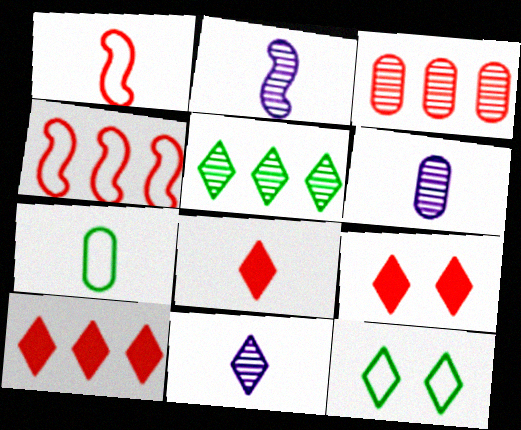[[1, 3, 9], 
[2, 6, 11], 
[2, 7, 8], 
[3, 4, 10], 
[8, 9, 10], 
[10, 11, 12]]